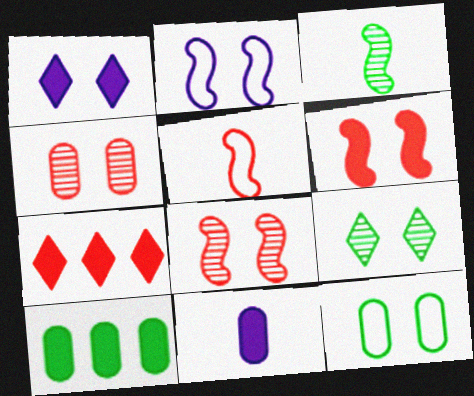[[1, 8, 12], 
[4, 5, 7]]